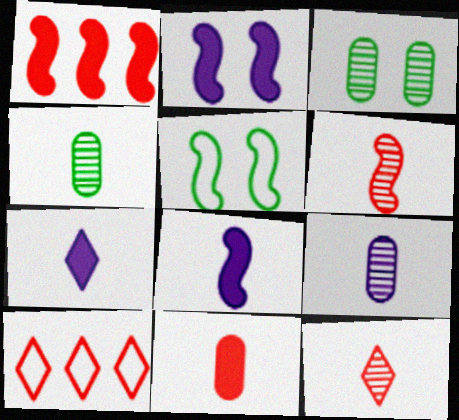[[2, 4, 10], 
[3, 8, 10]]